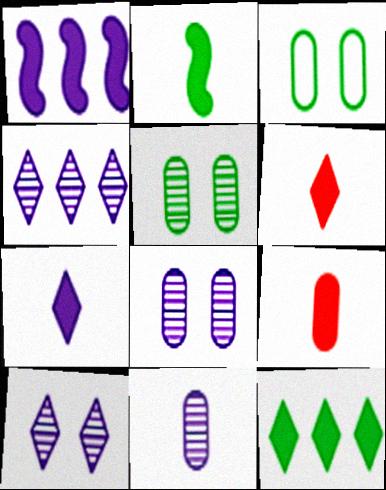[[2, 7, 9]]